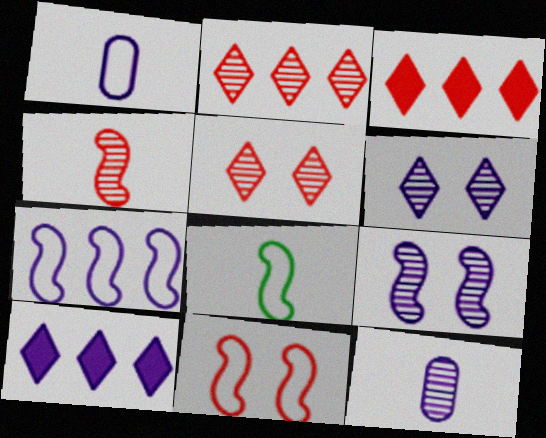[[1, 9, 10], 
[7, 8, 11]]